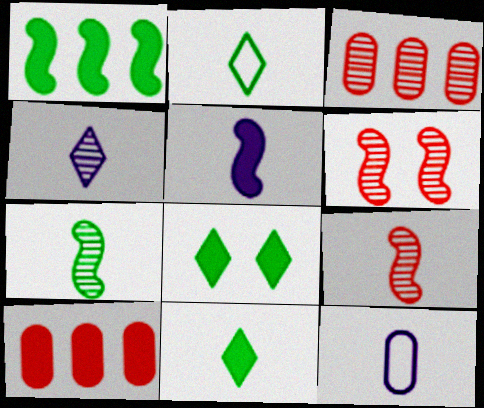[[4, 5, 12], 
[5, 8, 10], 
[9, 11, 12]]